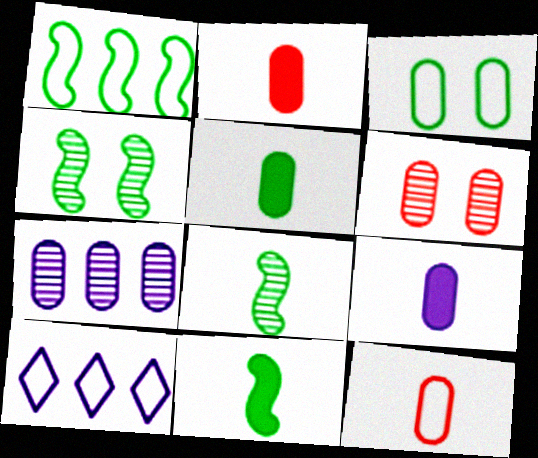[[1, 4, 11], 
[2, 3, 7], 
[2, 4, 10], 
[2, 5, 9], 
[6, 10, 11]]